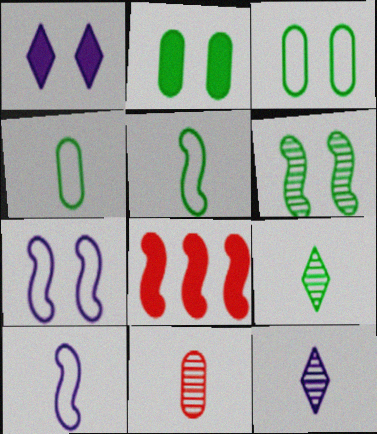[[3, 8, 12], 
[6, 8, 10]]